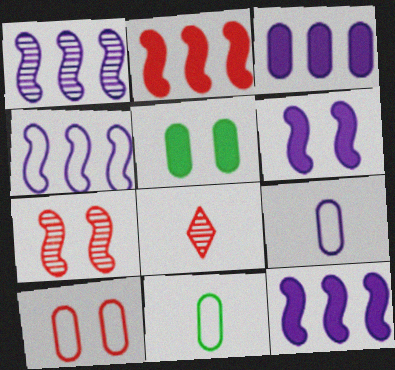[[1, 4, 12], 
[2, 8, 10], 
[4, 5, 8]]